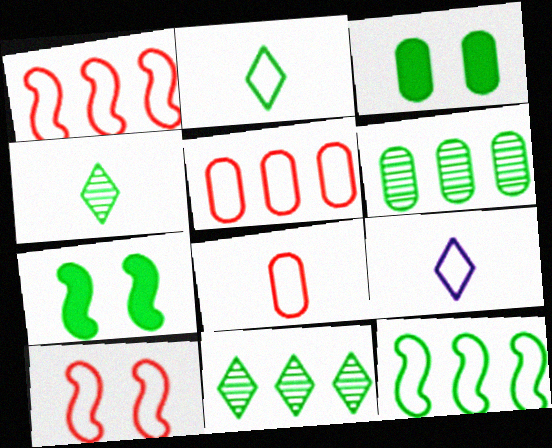[[2, 6, 7], 
[3, 4, 12]]